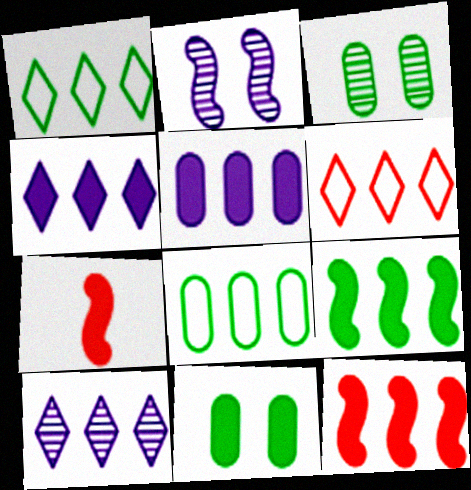[[4, 7, 11], 
[8, 10, 12]]